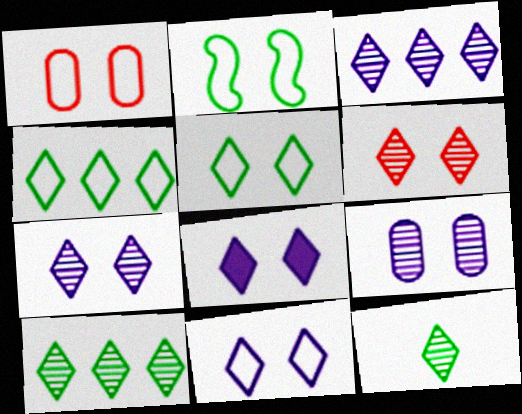[[1, 2, 11], 
[3, 6, 12], 
[5, 6, 8], 
[7, 8, 11]]